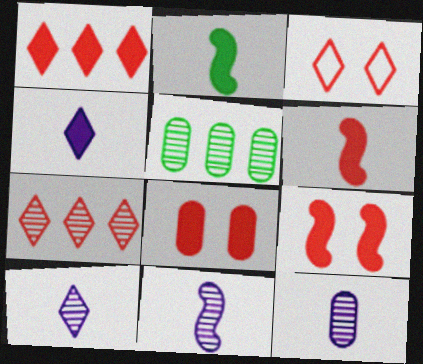[[1, 6, 8], 
[10, 11, 12]]